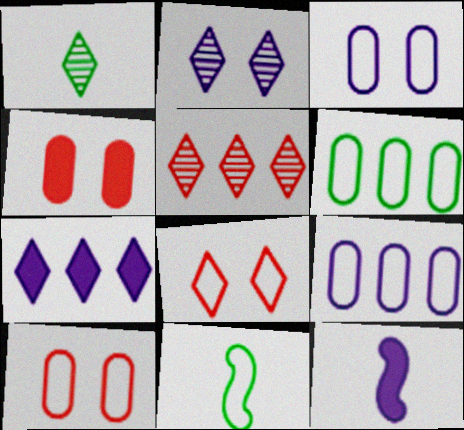[[1, 2, 5], 
[1, 7, 8], 
[2, 9, 12], 
[8, 9, 11]]